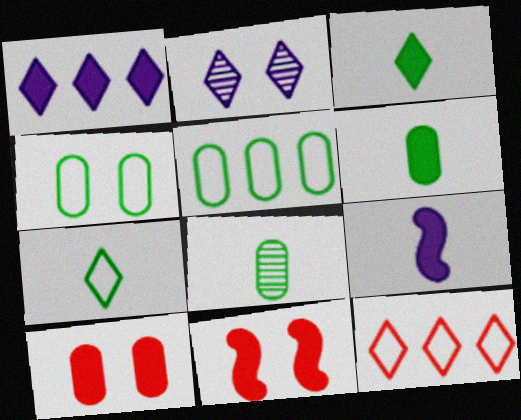[[1, 6, 11], 
[2, 3, 12], 
[2, 4, 11]]